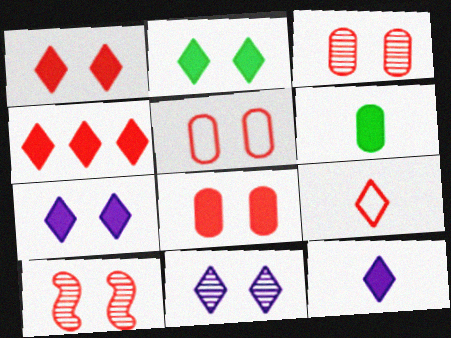[[1, 2, 7], 
[1, 5, 10], 
[2, 4, 12], 
[3, 5, 8]]